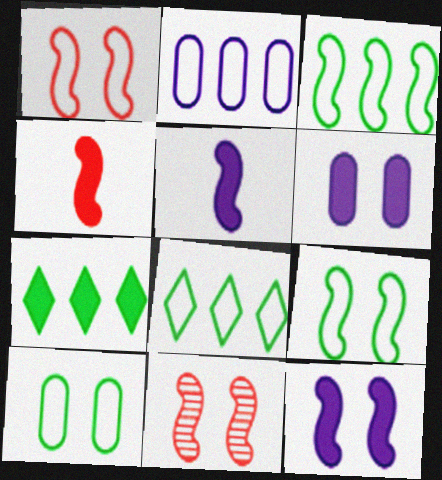[[3, 5, 11], 
[4, 6, 7], 
[9, 11, 12]]